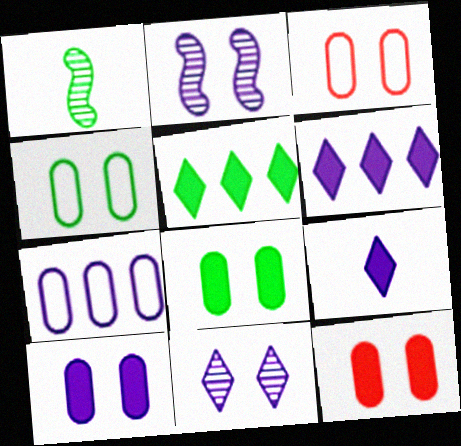[[1, 3, 6], 
[1, 4, 5], 
[2, 7, 9], 
[8, 10, 12]]